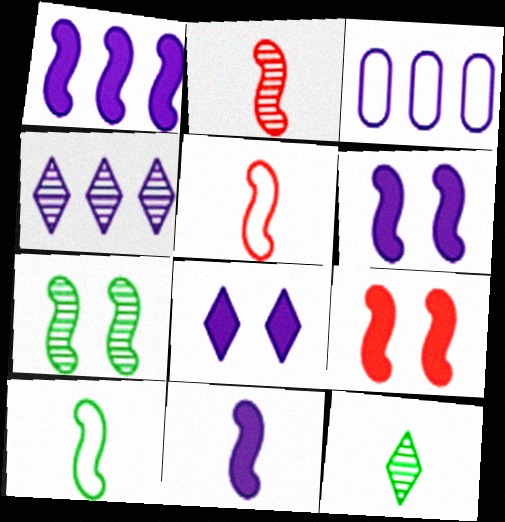[[1, 3, 4], 
[1, 5, 7], 
[1, 6, 11], 
[2, 10, 11], 
[3, 9, 12]]